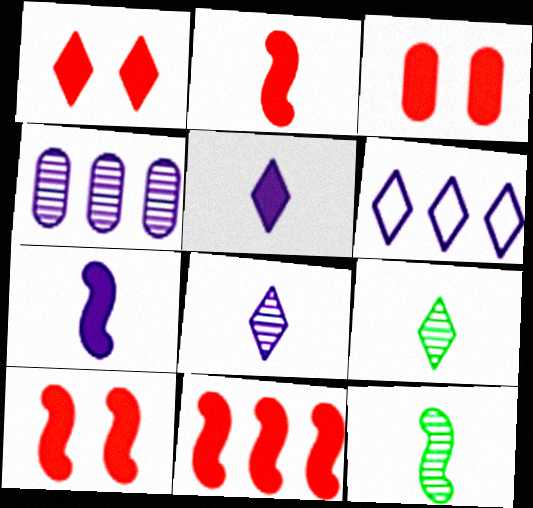[[1, 3, 10], 
[1, 6, 9], 
[2, 10, 11], 
[3, 6, 12]]